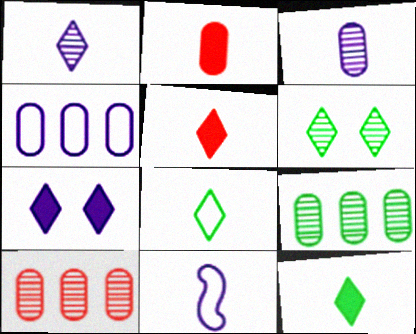[[1, 5, 8]]